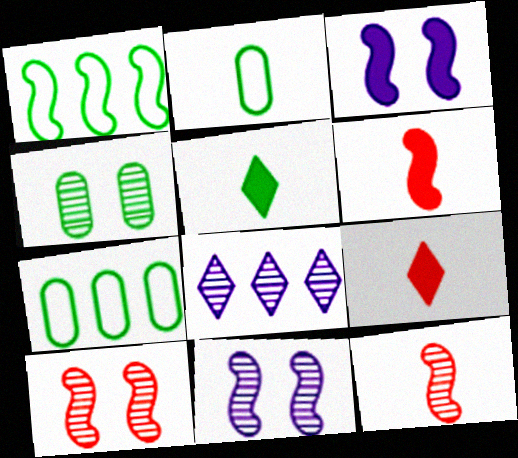[[1, 3, 12], 
[1, 4, 5], 
[1, 6, 11], 
[4, 8, 12], 
[7, 9, 11]]